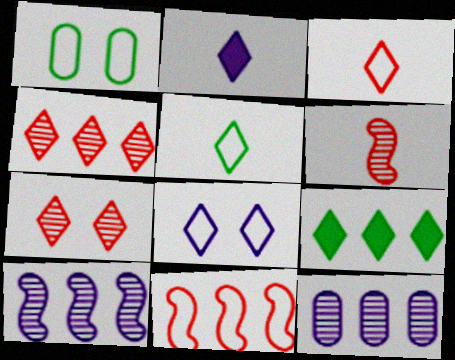[[9, 11, 12]]